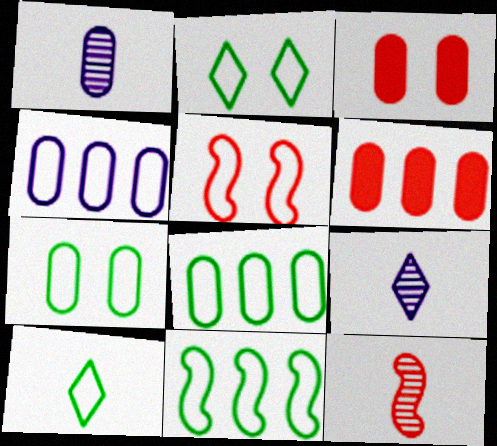[[1, 3, 8], 
[1, 6, 7], 
[3, 9, 11], 
[4, 5, 10], 
[7, 10, 11]]